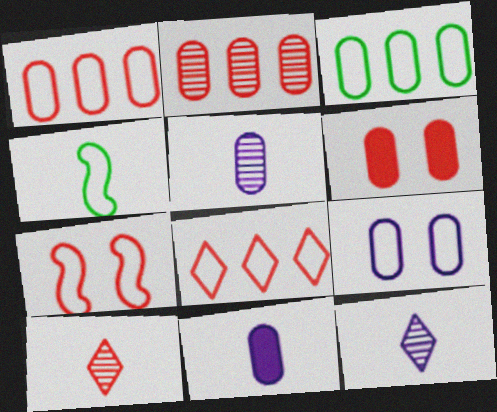[[3, 5, 6], 
[4, 8, 9], 
[4, 10, 11]]